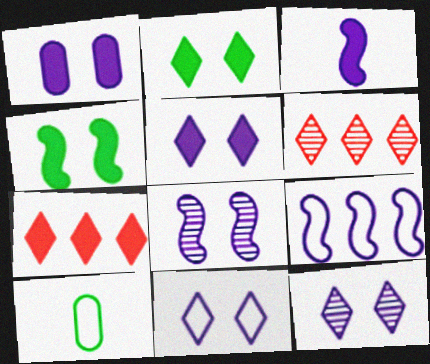[[1, 8, 11], 
[3, 8, 9], 
[5, 11, 12], 
[7, 8, 10]]